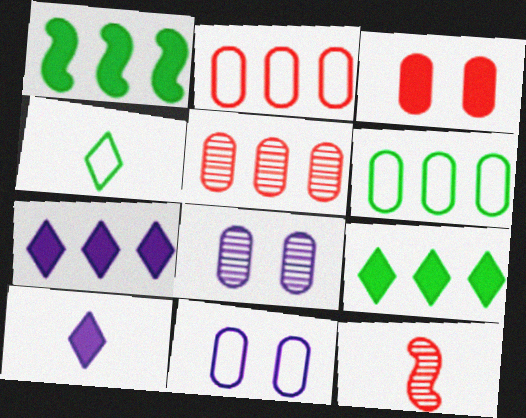[[1, 3, 10], 
[9, 11, 12]]